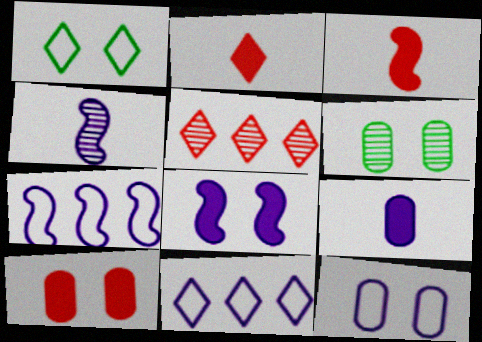[[2, 6, 7], 
[3, 6, 11], 
[4, 5, 6], 
[4, 7, 8], 
[6, 10, 12]]